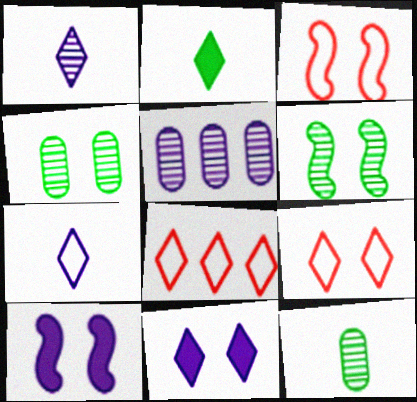[[2, 3, 5], 
[3, 4, 11], 
[3, 6, 10], 
[4, 9, 10], 
[5, 7, 10], 
[8, 10, 12]]